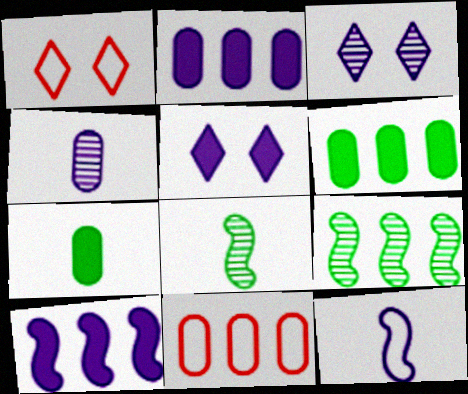[[1, 2, 8], 
[2, 3, 12], 
[5, 8, 11]]